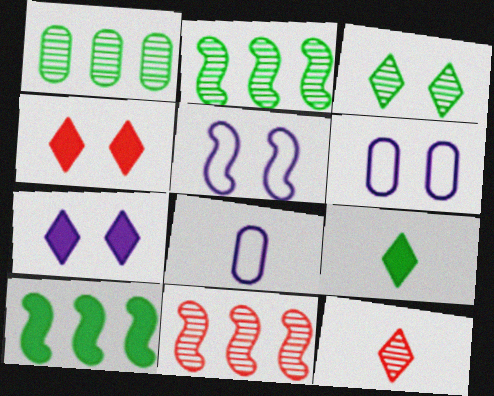[[2, 4, 8], 
[6, 9, 11], 
[6, 10, 12]]